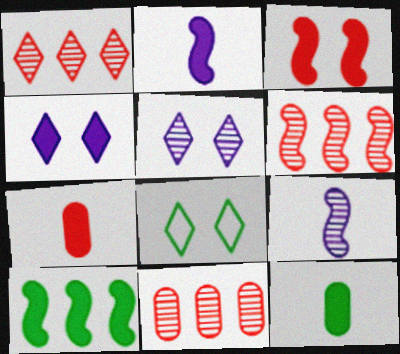[[1, 6, 11], 
[2, 3, 10], 
[2, 8, 11], 
[4, 7, 10]]